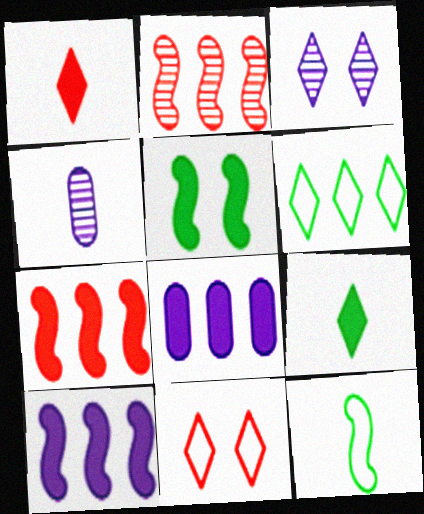[[1, 3, 6], 
[1, 4, 12], 
[1, 5, 8], 
[2, 6, 8]]